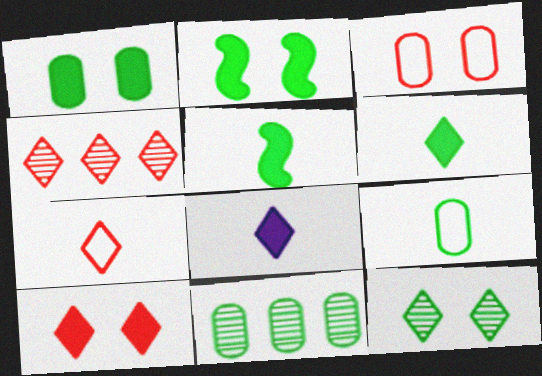[[1, 9, 11], 
[4, 7, 10]]